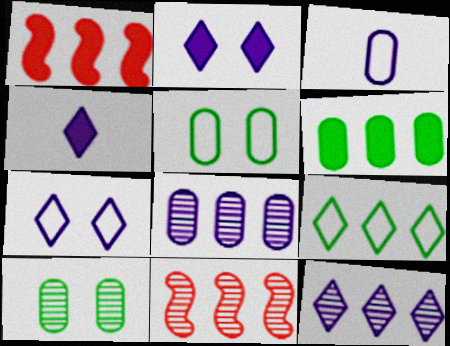[[1, 8, 9], 
[4, 5, 11], 
[4, 7, 12]]